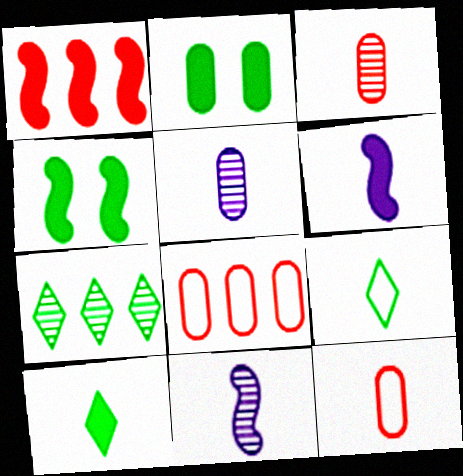[[1, 4, 6], 
[2, 5, 8], 
[3, 6, 9], 
[10, 11, 12]]